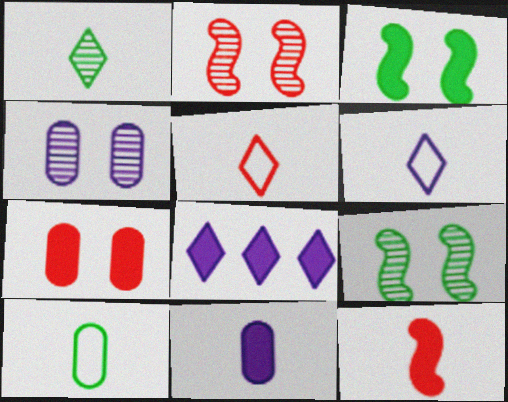[[2, 8, 10]]